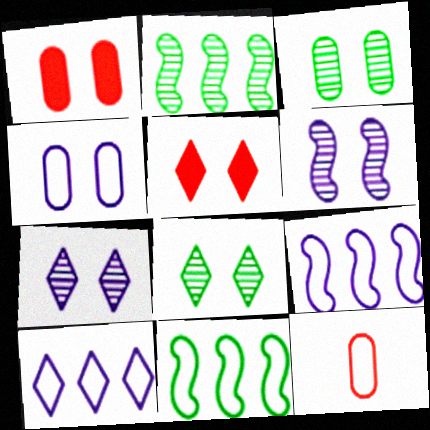[[1, 3, 4]]